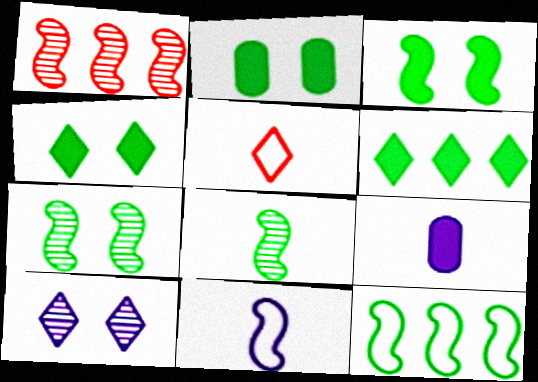[[1, 3, 11], 
[2, 3, 4], 
[3, 8, 12], 
[5, 6, 10], 
[5, 8, 9]]